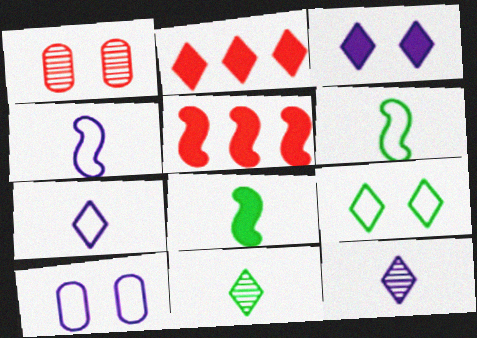[[2, 9, 12], 
[5, 10, 11]]